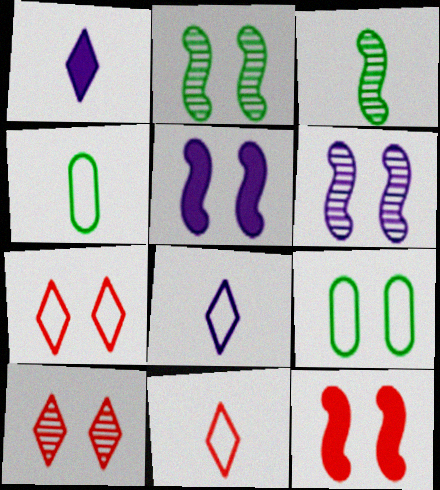[[5, 9, 10]]